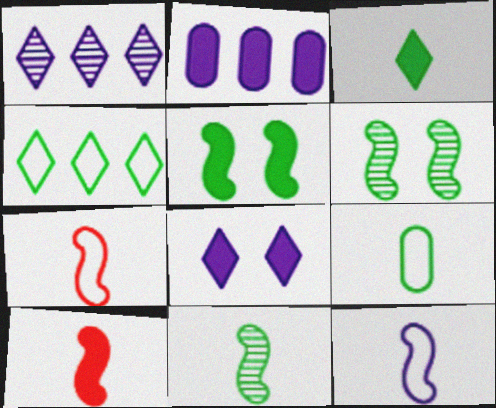[[3, 9, 11], 
[10, 11, 12]]